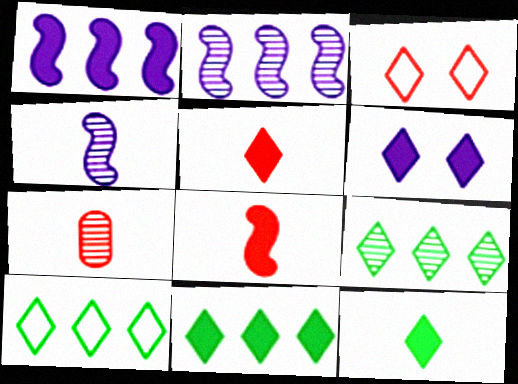[[5, 6, 11], 
[9, 10, 11]]